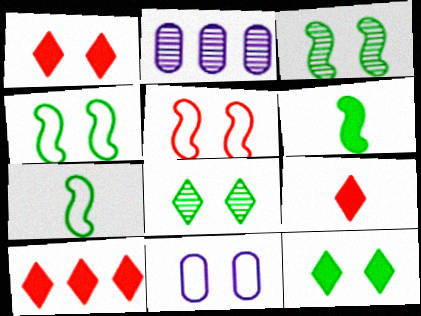[[1, 2, 7], 
[1, 3, 11], 
[1, 9, 10], 
[2, 4, 9]]